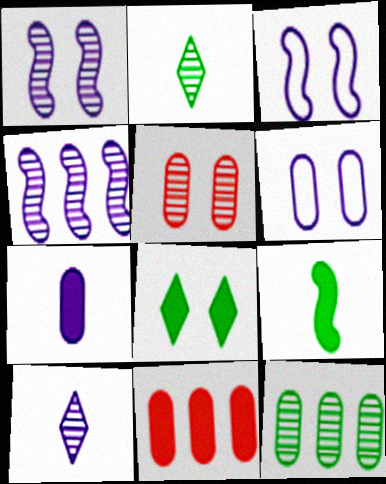[[2, 3, 11], 
[2, 4, 5], 
[3, 5, 8]]